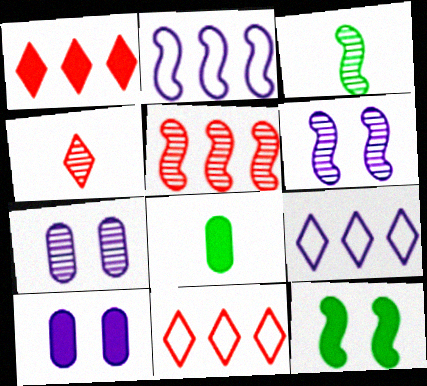[[3, 5, 6], 
[3, 10, 11], 
[6, 8, 11]]